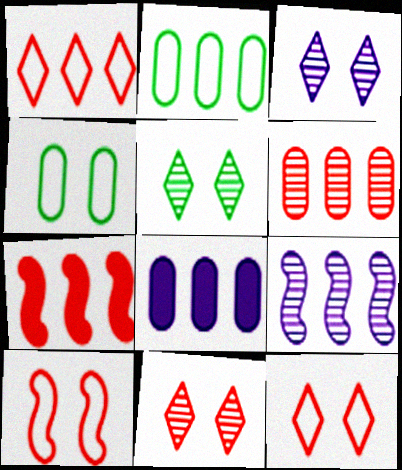[[1, 6, 7], 
[2, 6, 8], 
[3, 5, 11]]